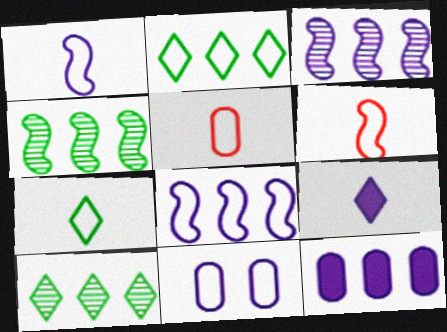[[1, 5, 7], 
[2, 6, 11], 
[3, 9, 11]]